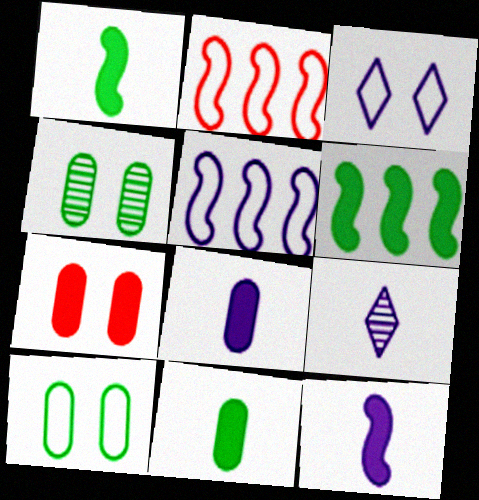[]